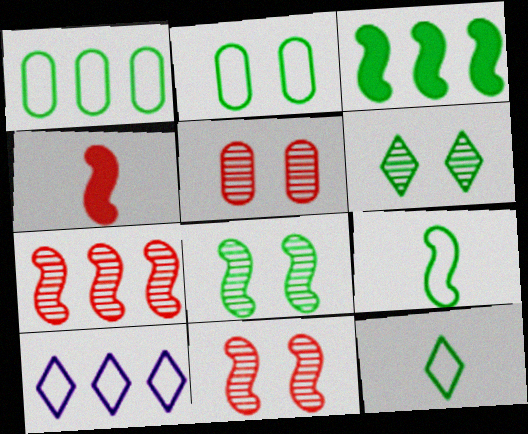[[3, 8, 9]]